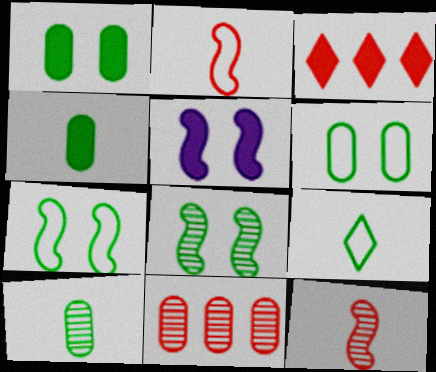[[3, 4, 5], 
[5, 9, 11]]